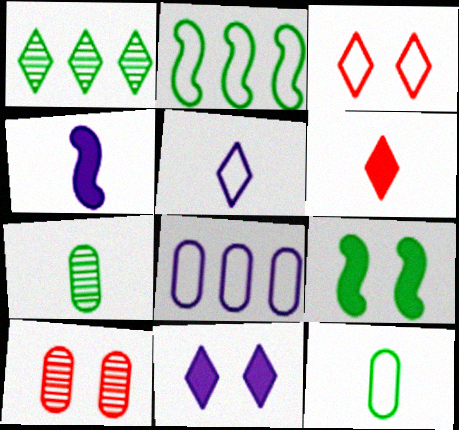[[1, 9, 12]]